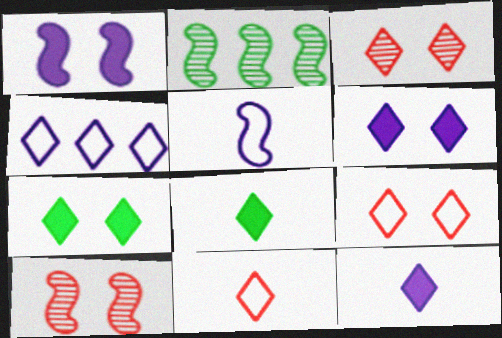[[3, 4, 8]]